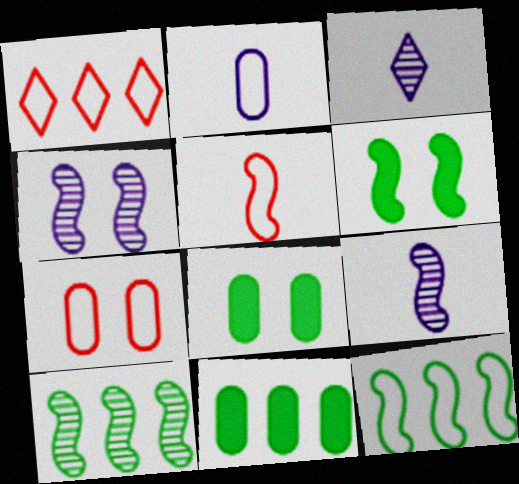[[1, 5, 7], 
[1, 8, 9]]